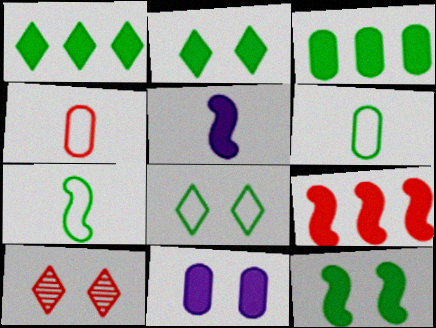[[4, 9, 10], 
[5, 9, 12]]